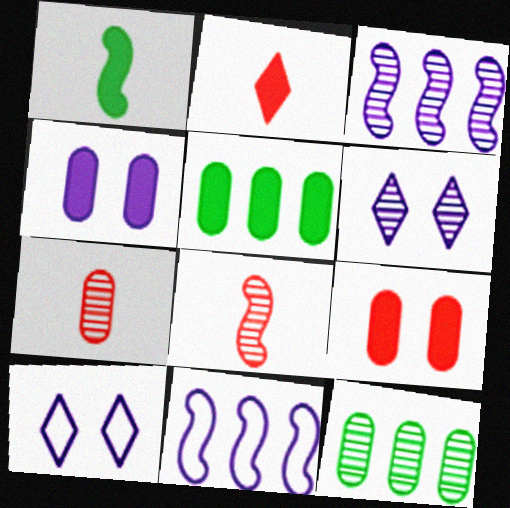[[5, 8, 10], 
[6, 8, 12]]